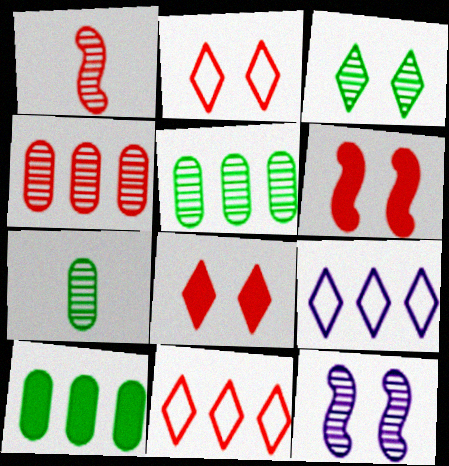[[6, 7, 9]]